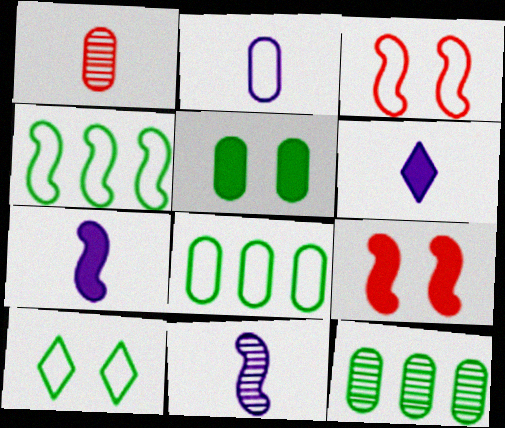[[2, 6, 11], 
[3, 6, 12], 
[4, 9, 11]]